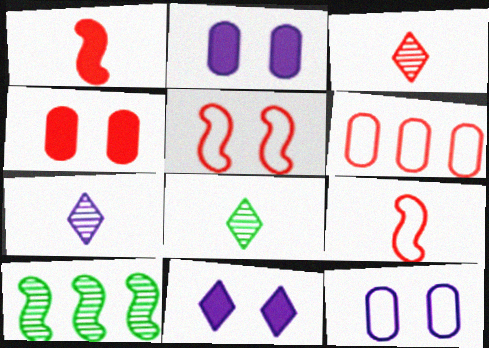[[3, 7, 8]]